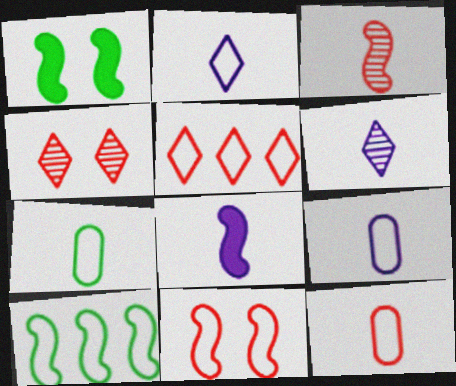[[5, 11, 12], 
[6, 8, 9], 
[7, 9, 12]]